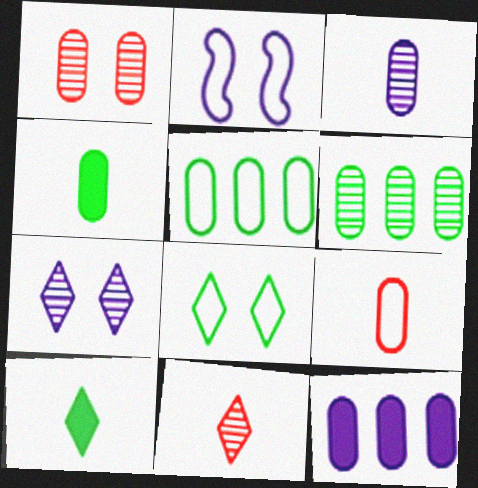[[1, 3, 6], 
[3, 4, 9]]